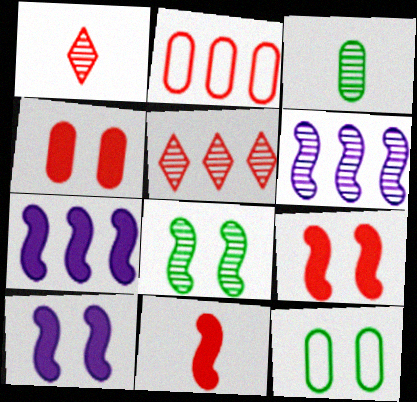[[1, 2, 9], 
[1, 7, 12]]